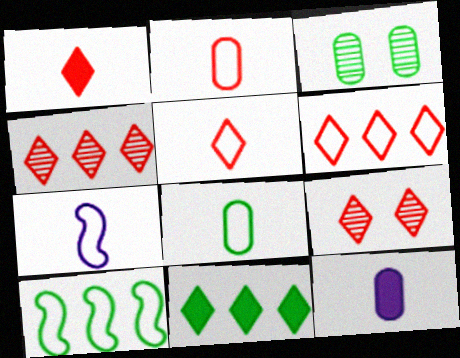[[1, 6, 9], 
[5, 7, 8], 
[9, 10, 12]]